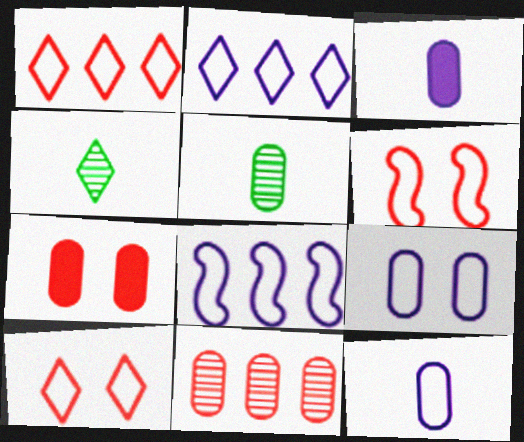[[4, 7, 8]]